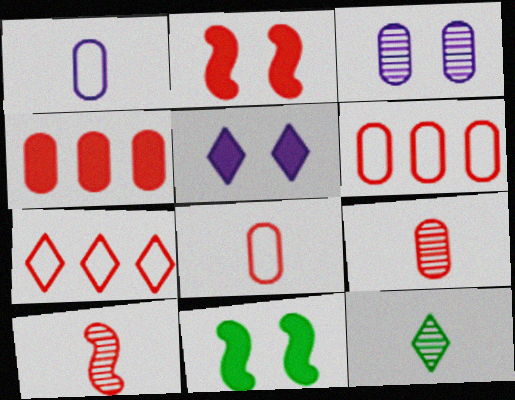[[2, 7, 9], 
[5, 7, 12]]